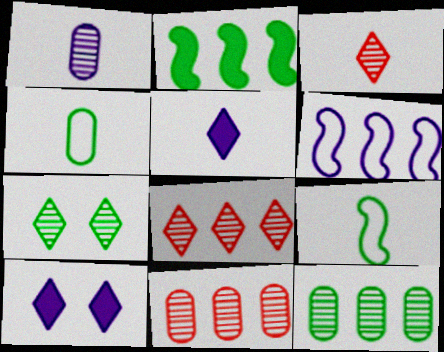[[1, 6, 10], 
[2, 4, 7], 
[9, 10, 11]]